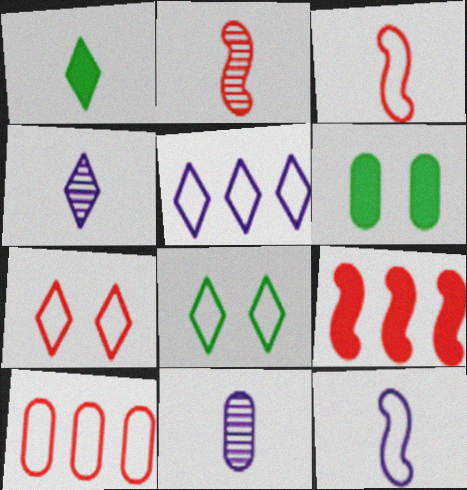[[1, 3, 11], 
[2, 5, 6], 
[3, 7, 10], 
[6, 10, 11], 
[8, 9, 11], 
[8, 10, 12]]